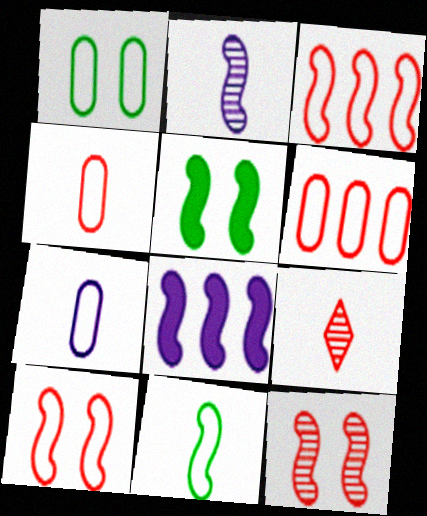[[1, 6, 7], 
[1, 8, 9], 
[2, 3, 5], 
[8, 11, 12]]